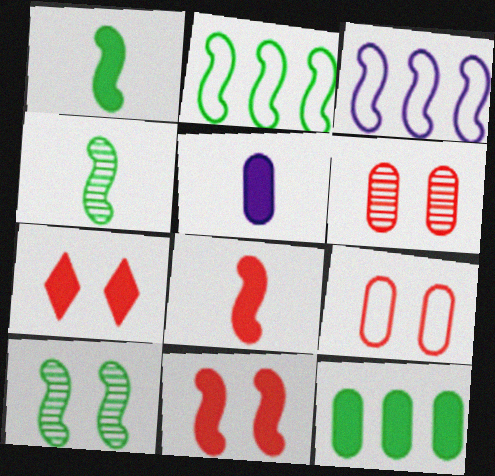[[1, 2, 10], 
[3, 4, 11], 
[3, 8, 10]]